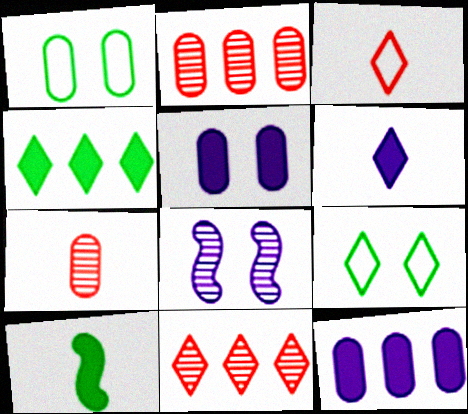[[1, 7, 12], 
[6, 9, 11]]